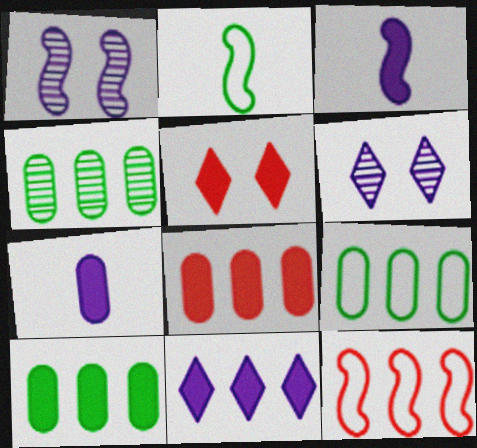[[2, 6, 8], 
[3, 5, 10], 
[4, 9, 10], 
[4, 11, 12]]